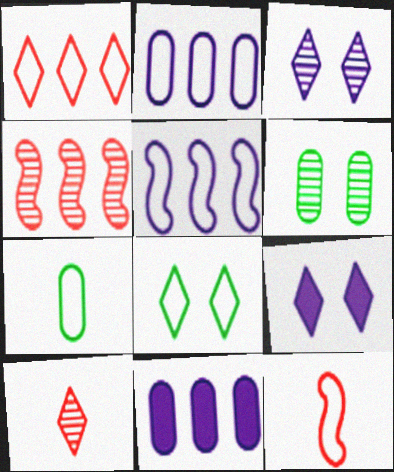[[2, 8, 12], 
[4, 7, 9]]